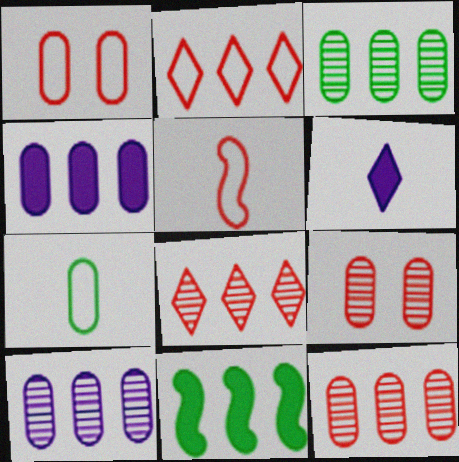[[1, 2, 5], 
[2, 10, 11], 
[3, 10, 12], 
[4, 7, 9]]